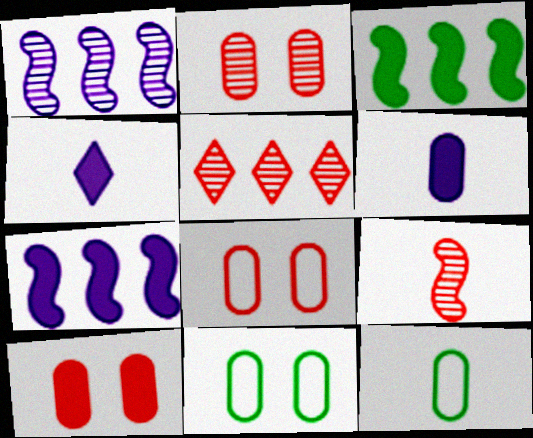[[2, 5, 9], 
[2, 8, 10], 
[3, 4, 10], 
[4, 9, 12]]